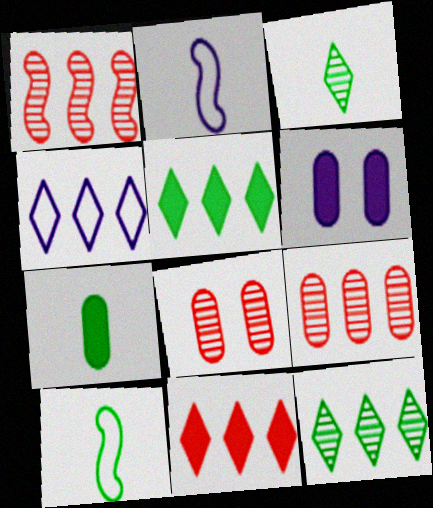[[2, 5, 8], 
[3, 7, 10], 
[4, 11, 12]]